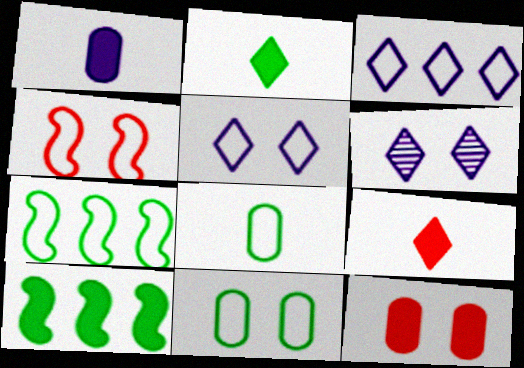[[3, 4, 8], 
[4, 5, 11]]